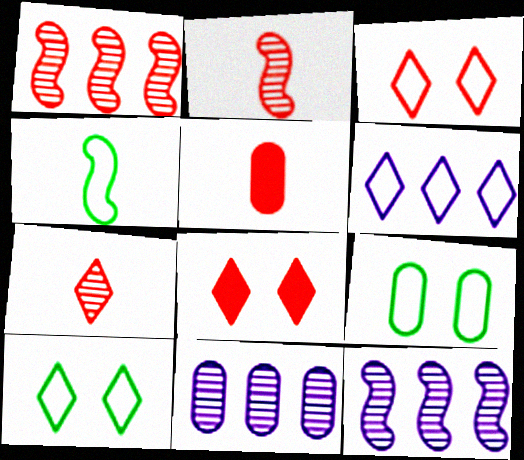[[1, 3, 5], 
[4, 8, 11], 
[5, 9, 11], 
[5, 10, 12]]